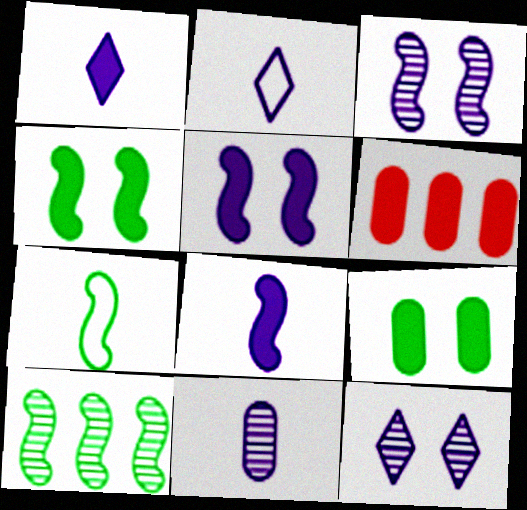[[1, 4, 6], 
[2, 8, 11], 
[4, 7, 10], 
[6, 7, 12]]